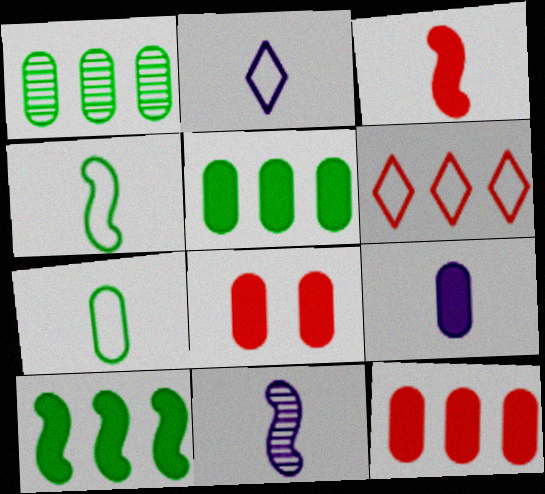[[2, 9, 11], 
[3, 4, 11], 
[5, 8, 9]]